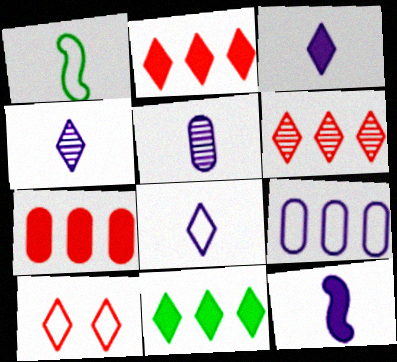[[1, 9, 10], 
[3, 4, 8], 
[4, 10, 11], 
[5, 8, 12]]